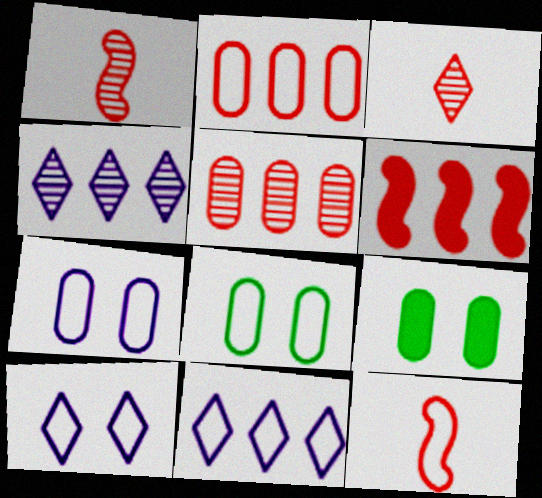[[1, 9, 11], 
[4, 9, 12], 
[8, 11, 12]]